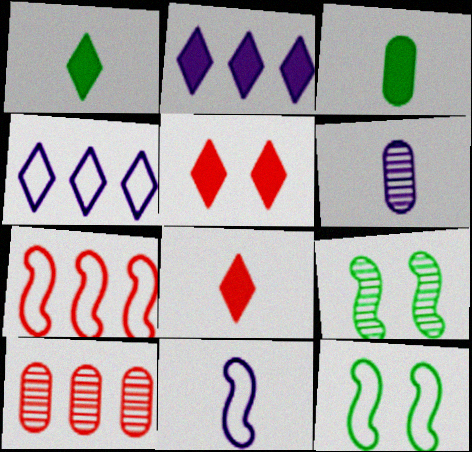[[1, 2, 5], 
[7, 11, 12]]